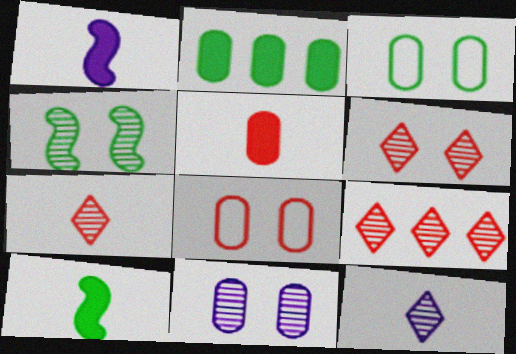[[1, 3, 9], 
[4, 6, 11], 
[6, 7, 9]]